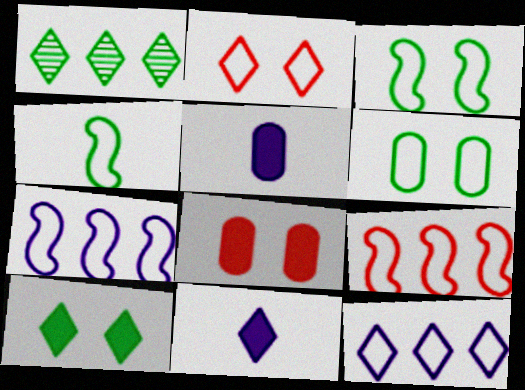[[1, 2, 11]]